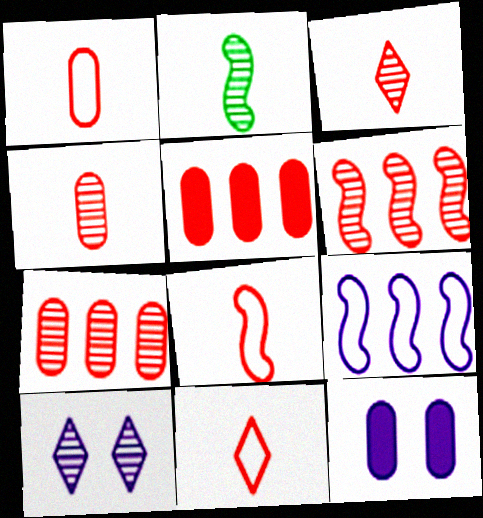[[1, 8, 11], 
[2, 7, 10]]